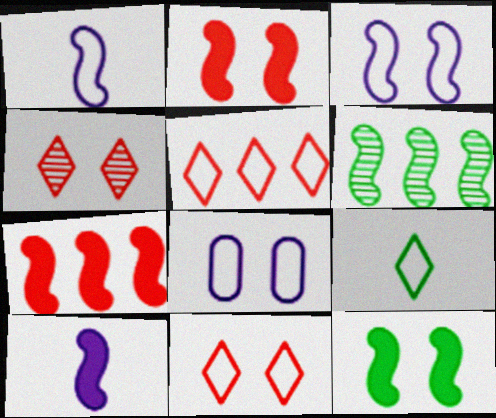[[1, 2, 6], 
[4, 8, 12], 
[7, 10, 12]]